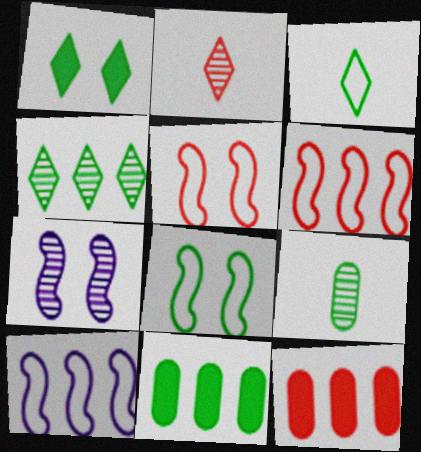[[1, 3, 4], 
[2, 5, 12], 
[3, 7, 12], 
[4, 10, 12]]